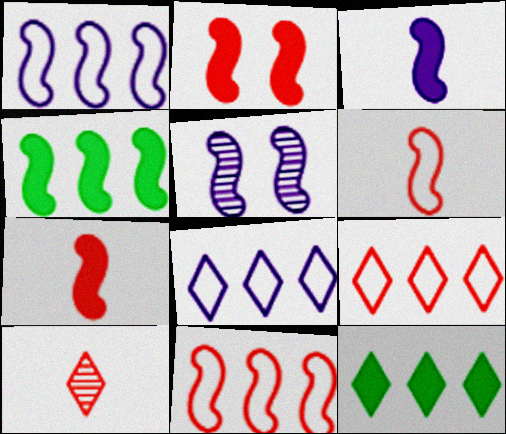[[1, 3, 5], 
[2, 3, 4], 
[4, 5, 6]]